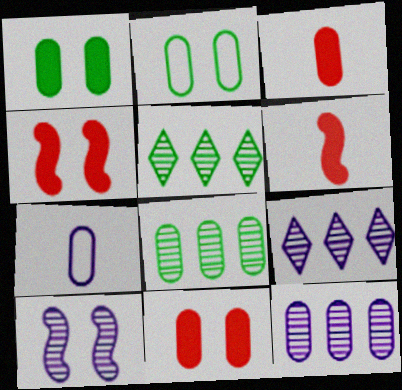[[2, 3, 12], 
[2, 6, 9], 
[4, 5, 7], 
[7, 8, 11]]